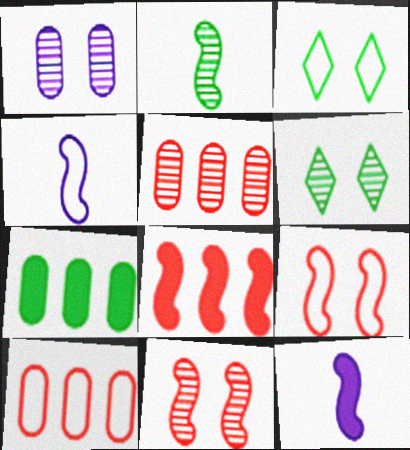[[1, 6, 11], 
[2, 3, 7], 
[3, 4, 10], 
[3, 5, 12], 
[6, 10, 12]]